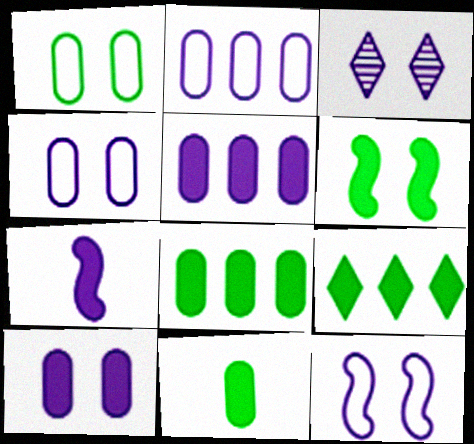[[2, 3, 7], 
[3, 10, 12], 
[6, 9, 11]]